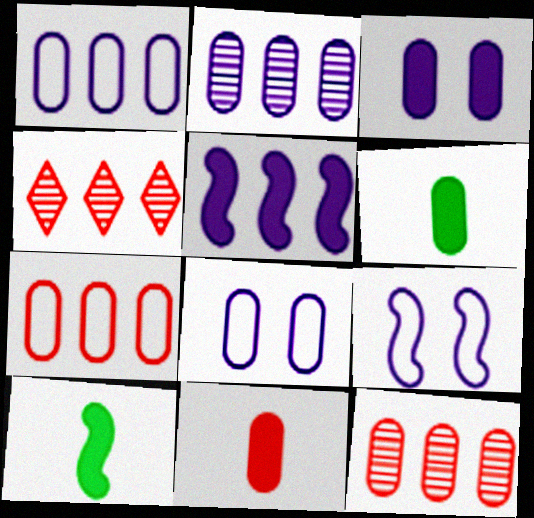[[4, 6, 9], 
[4, 8, 10], 
[6, 8, 12]]